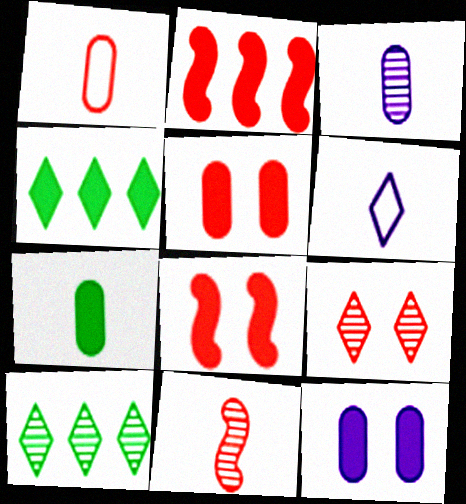[[1, 2, 9], 
[1, 3, 7], 
[4, 6, 9], 
[6, 7, 11]]